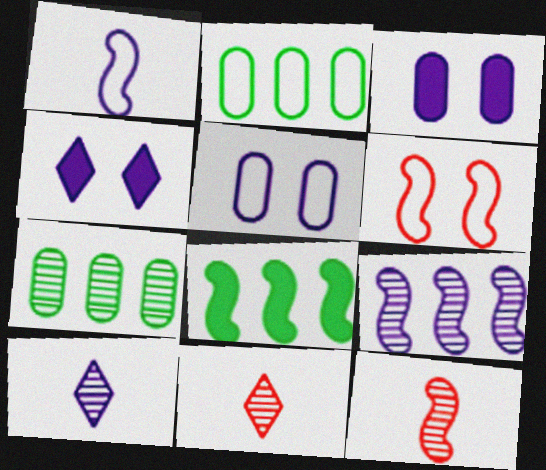[[2, 4, 12], 
[5, 8, 11]]